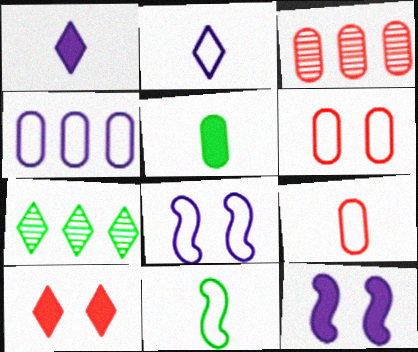[[2, 4, 8], 
[2, 7, 10], 
[2, 9, 11], 
[7, 9, 12]]